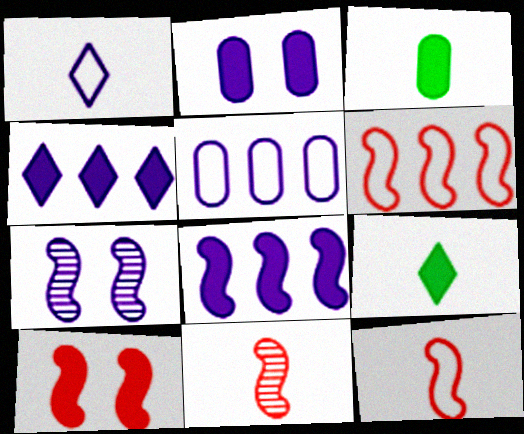[[1, 3, 11], 
[3, 4, 10], 
[6, 10, 11]]